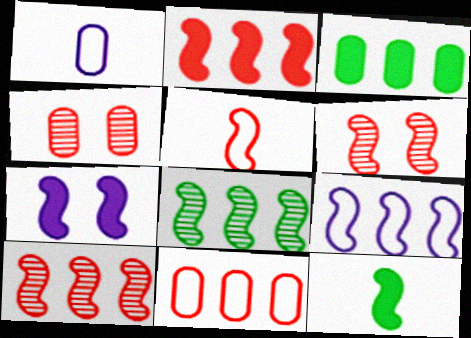[[1, 3, 4], 
[2, 5, 6], 
[2, 7, 12], 
[2, 8, 9], 
[5, 7, 8], 
[6, 9, 12]]